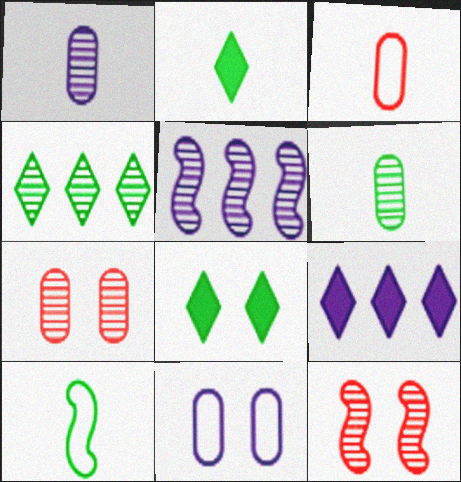[[1, 4, 12], 
[2, 6, 10], 
[3, 5, 8], 
[7, 9, 10], 
[8, 11, 12]]